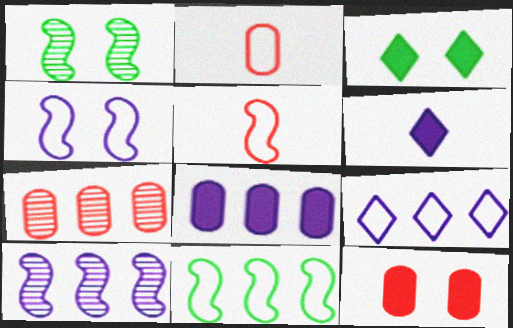[[2, 3, 10], 
[2, 7, 12], 
[4, 5, 11], 
[8, 9, 10]]